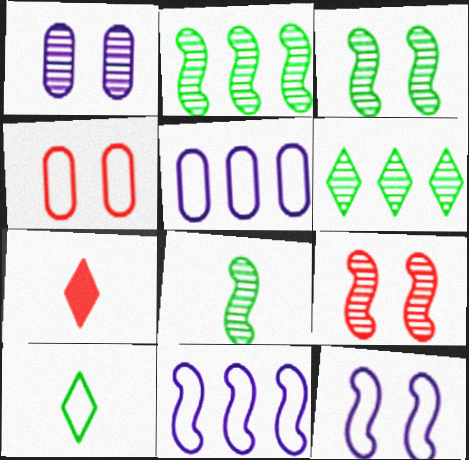[[2, 3, 8], 
[3, 5, 7], 
[4, 10, 11]]